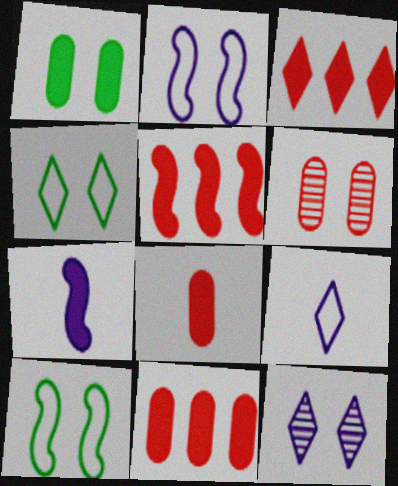[[1, 3, 7], 
[3, 5, 11]]